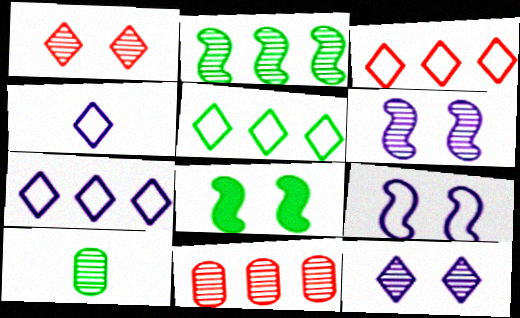[[3, 5, 7], 
[4, 8, 11], 
[5, 8, 10]]